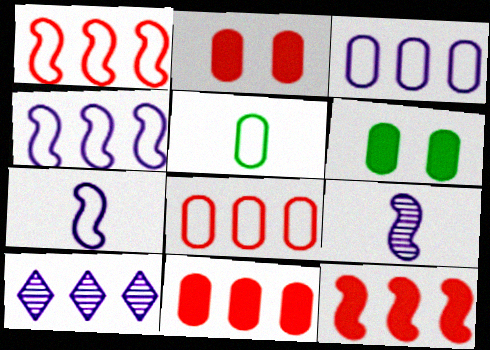[]